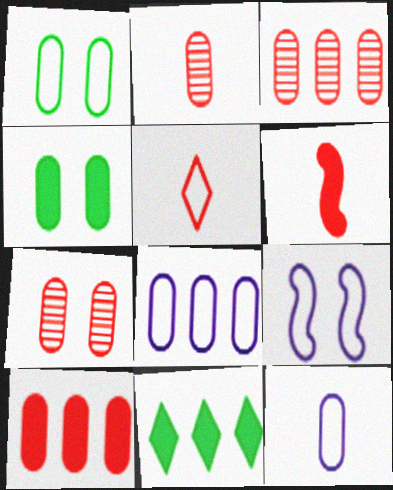[[2, 3, 7], 
[2, 4, 8], 
[2, 5, 6], 
[2, 9, 11], 
[3, 4, 12]]